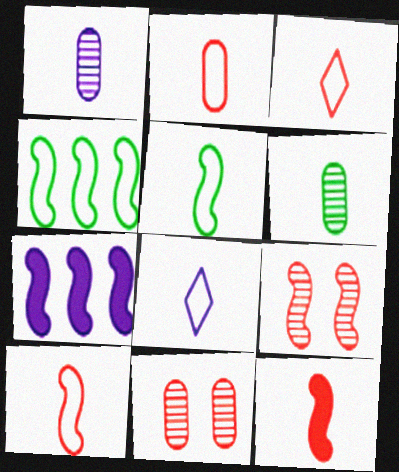[[2, 3, 10], 
[2, 5, 8], 
[5, 7, 9], 
[6, 8, 12]]